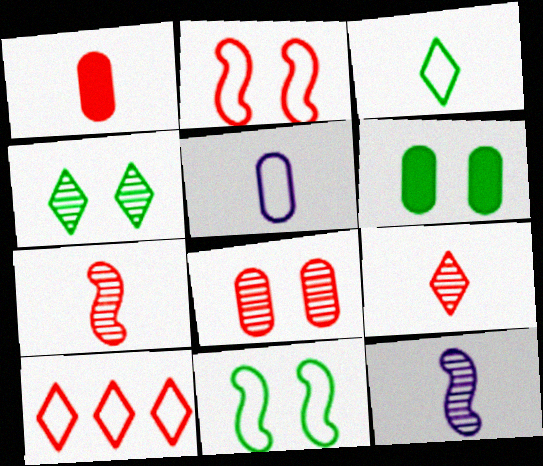[[1, 3, 12], 
[4, 6, 11], 
[5, 10, 11], 
[6, 10, 12]]